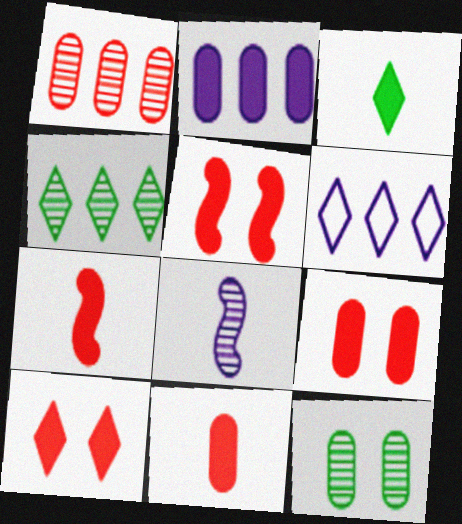[[2, 3, 5], 
[5, 9, 10], 
[6, 7, 12]]